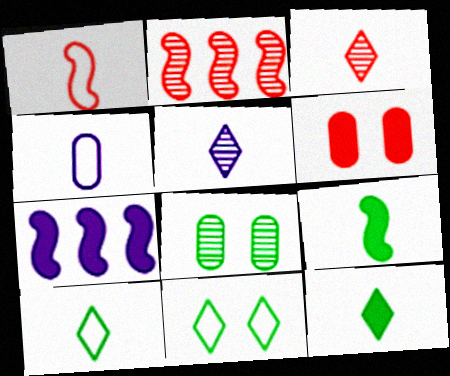[[1, 4, 10], 
[2, 5, 8], 
[3, 4, 9], 
[6, 7, 12]]